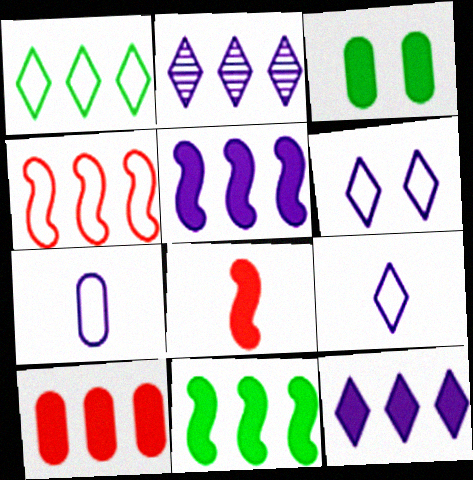[[3, 8, 12], 
[10, 11, 12]]